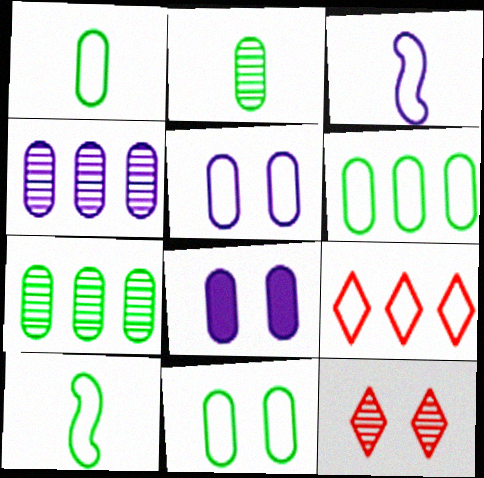[[1, 6, 11], 
[3, 9, 11], 
[5, 9, 10]]